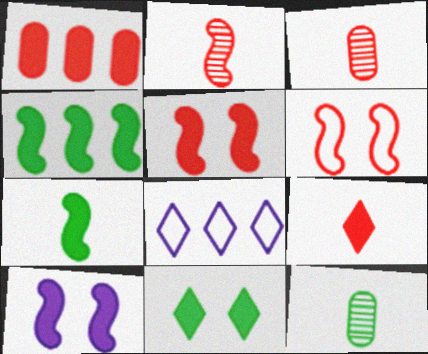[[1, 5, 9], 
[5, 8, 12]]